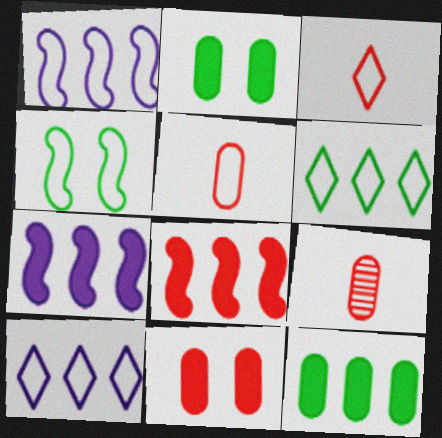[[4, 5, 10]]